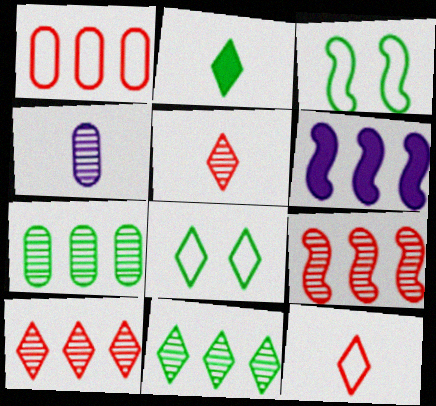[[1, 6, 11], 
[2, 3, 7], 
[2, 8, 11]]